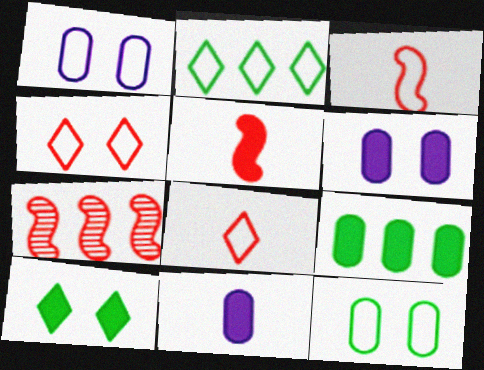[[1, 2, 3]]